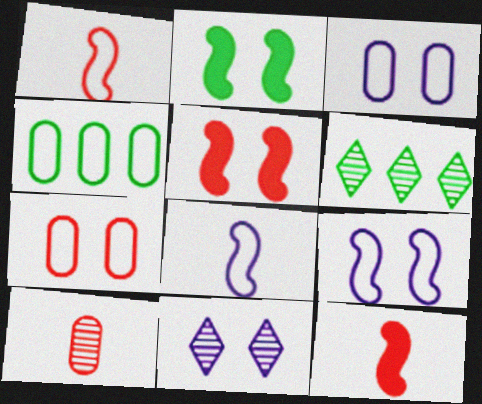[[2, 7, 11], 
[3, 6, 12], 
[4, 11, 12]]